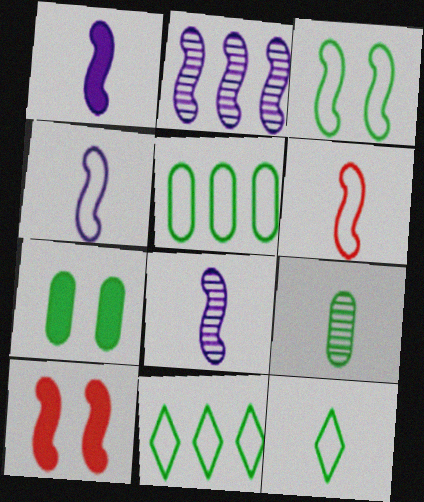[[1, 4, 8], 
[3, 5, 12], 
[5, 7, 9]]